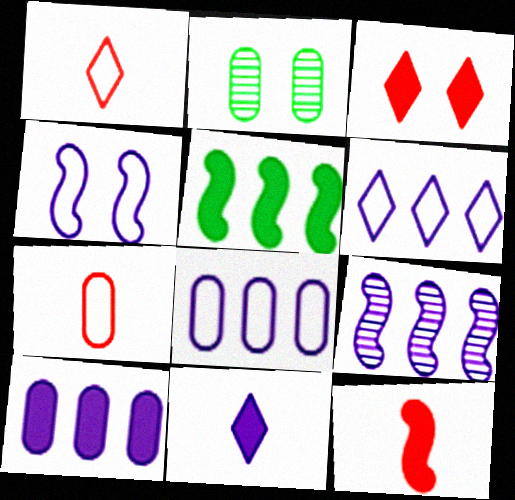[[2, 3, 4], 
[2, 6, 12], 
[2, 7, 10], 
[6, 9, 10]]